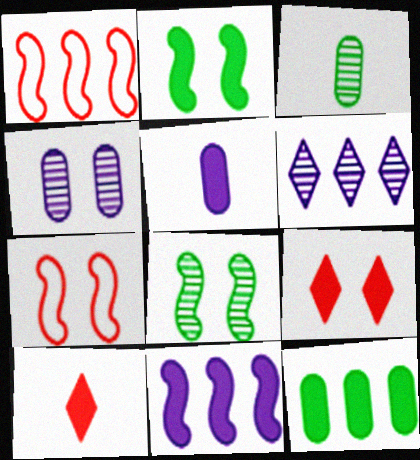[[1, 6, 12]]